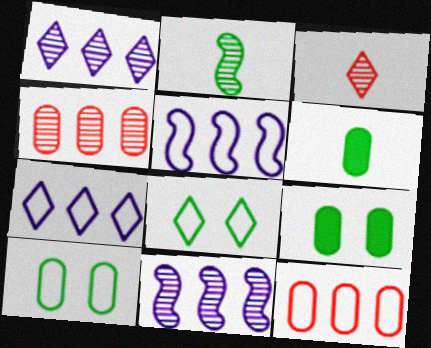[[3, 5, 9]]